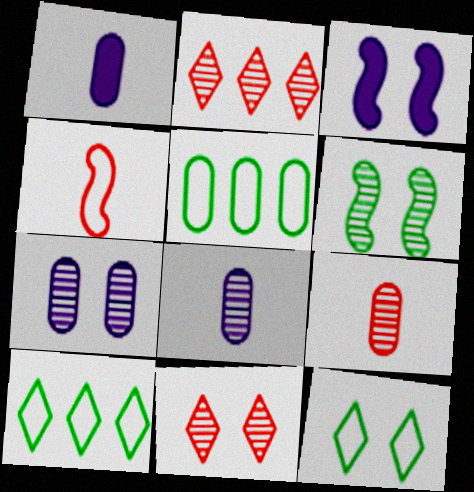[[2, 6, 8], 
[3, 9, 10], 
[6, 7, 11]]